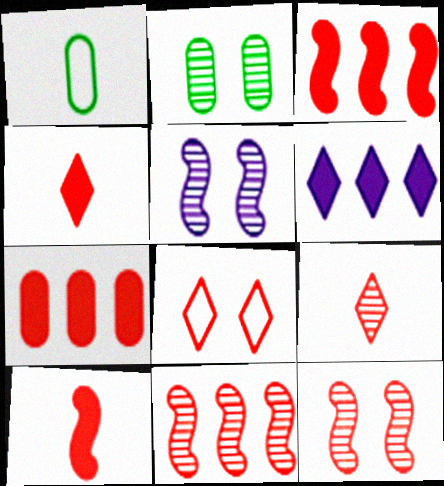[[1, 6, 12]]